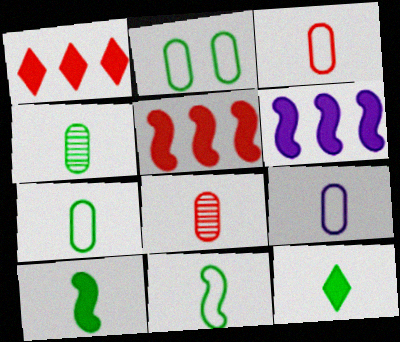[[3, 7, 9], 
[4, 11, 12]]